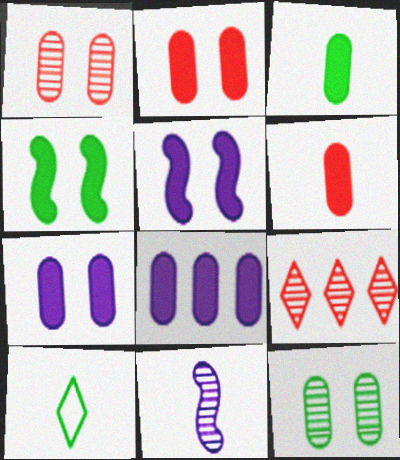[[2, 3, 8], 
[6, 10, 11], 
[9, 11, 12]]